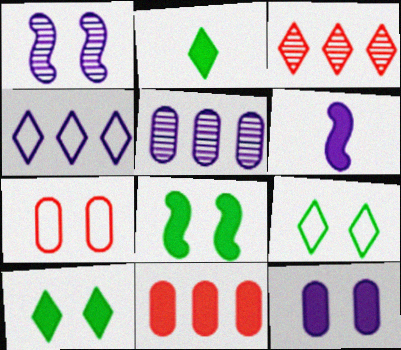[[1, 7, 10], 
[6, 10, 11]]